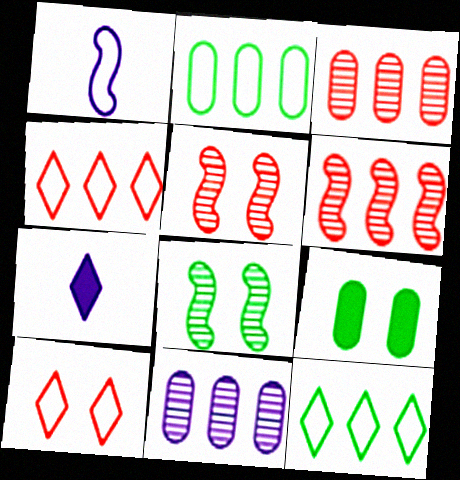[[1, 2, 10], 
[2, 5, 7]]